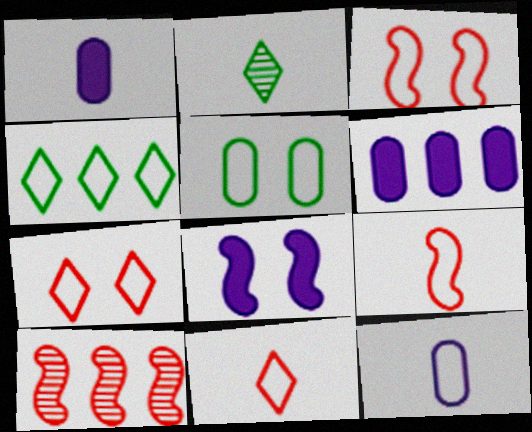[[1, 2, 9], 
[2, 3, 6], 
[3, 4, 12], 
[4, 6, 10]]